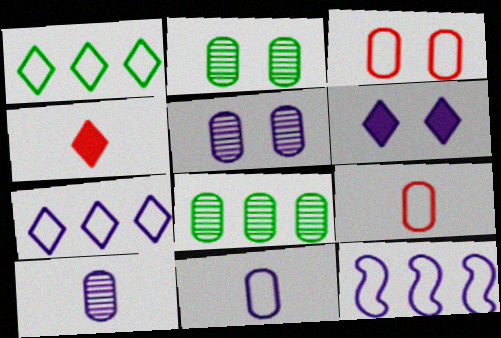[[2, 4, 12], 
[6, 10, 12]]